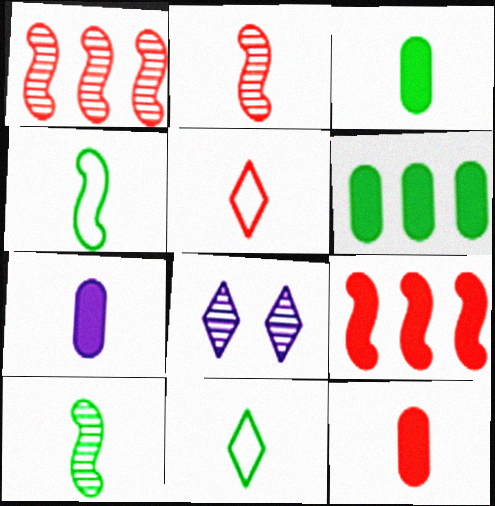[[2, 5, 12], 
[2, 7, 11], 
[3, 7, 12], 
[3, 10, 11], 
[5, 7, 10]]